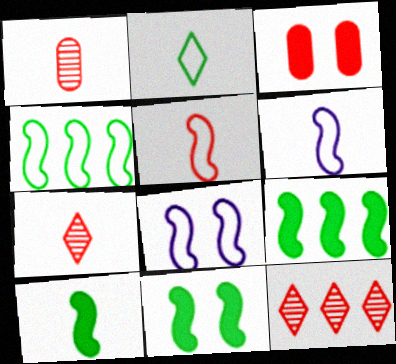[[3, 5, 12], 
[4, 5, 8], 
[9, 10, 11]]